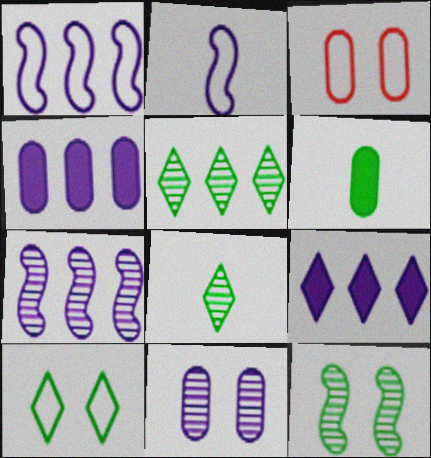[[2, 9, 11]]